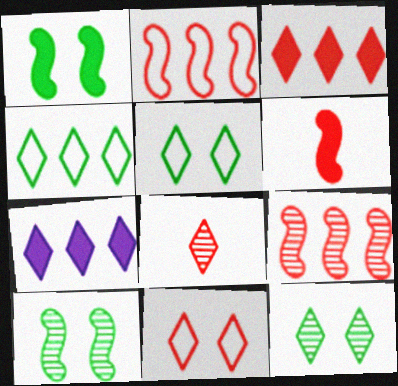[[3, 8, 11], 
[5, 7, 8]]